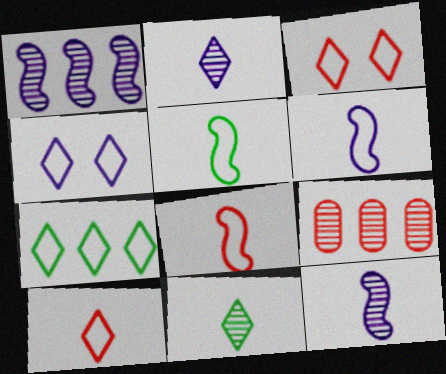[[4, 7, 10], 
[5, 6, 8]]